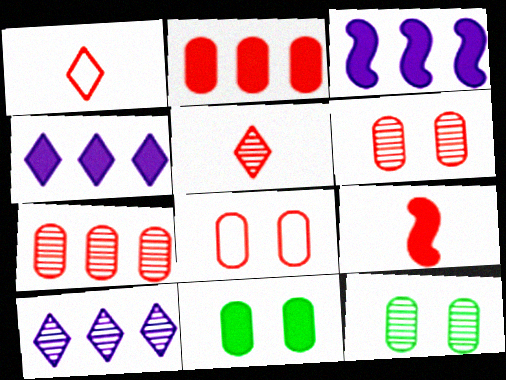[[1, 3, 12], 
[4, 9, 11]]